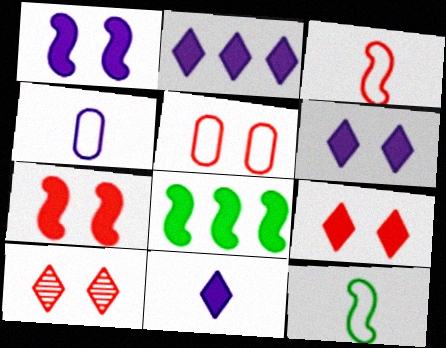[[2, 6, 11], 
[4, 8, 10], 
[5, 7, 10]]